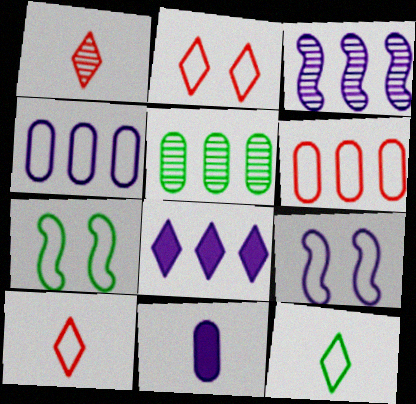[[3, 4, 8], 
[4, 7, 10], 
[6, 9, 12]]